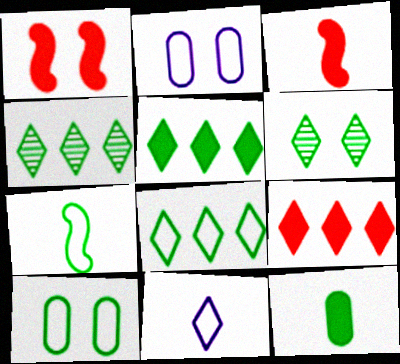[[1, 2, 6], 
[2, 3, 4], 
[4, 5, 8], 
[6, 9, 11], 
[7, 8, 10]]